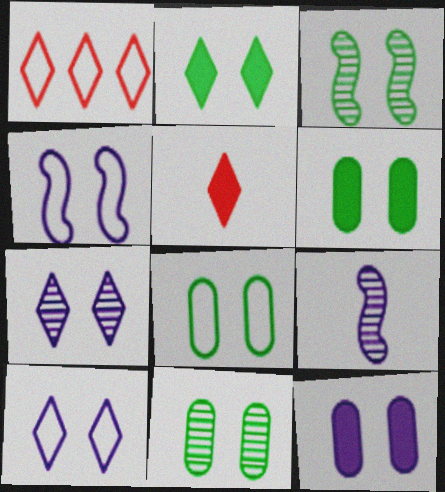[[1, 6, 9], 
[2, 3, 8], 
[4, 7, 12], 
[6, 8, 11]]